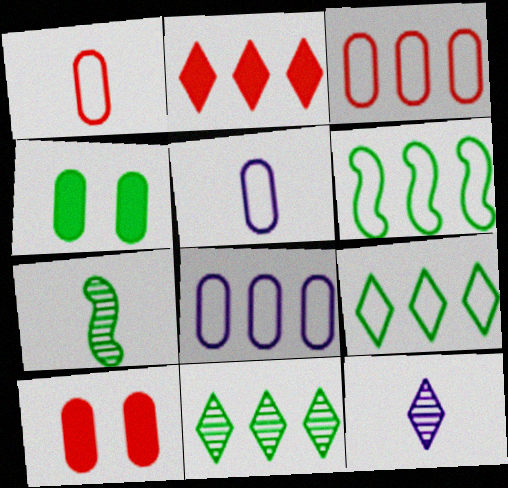[[4, 7, 9], 
[6, 10, 12]]